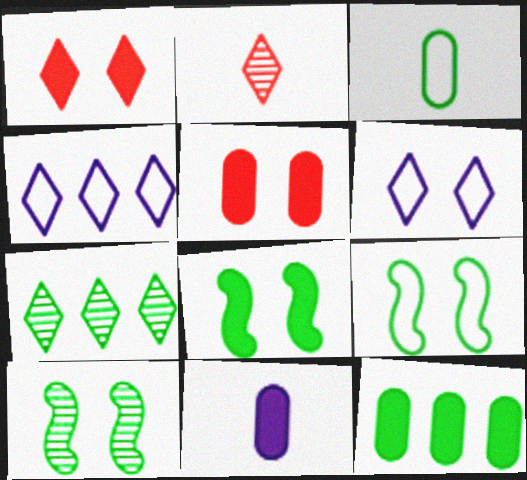[[3, 7, 8], 
[5, 6, 10], 
[5, 11, 12], 
[8, 9, 10]]